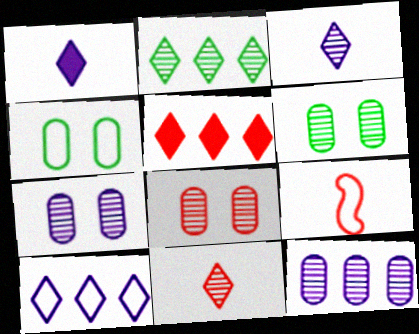[[2, 5, 10], 
[4, 9, 10], 
[5, 8, 9], 
[6, 7, 8]]